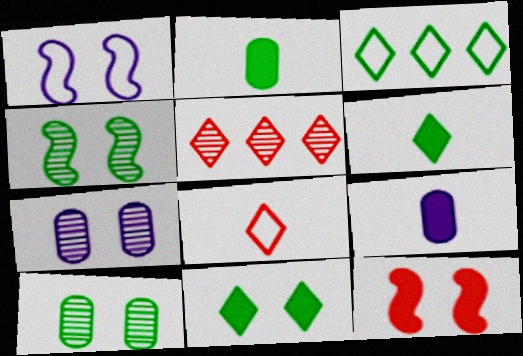[[1, 2, 5], 
[1, 4, 12], 
[2, 3, 4]]